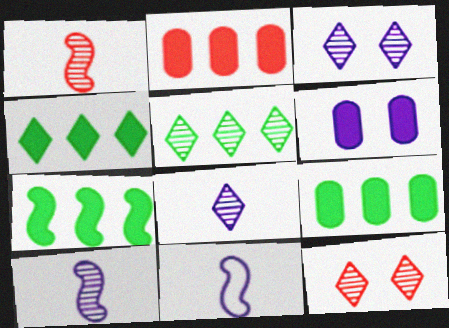[[4, 7, 9], 
[5, 8, 12], 
[9, 11, 12]]